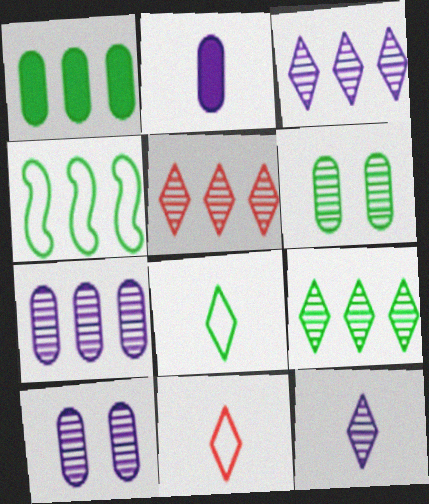[[1, 4, 9], 
[3, 5, 9]]